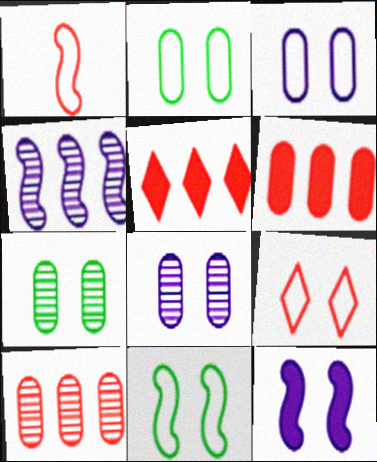[[3, 9, 11], 
[7, 9, 12]]